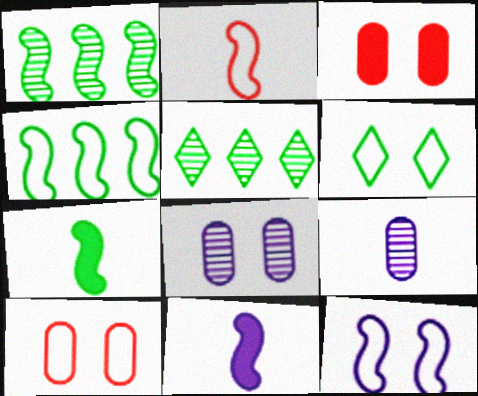[[2, 4, 12], 
[5, 10, 11], 
[6, 10, 12]]